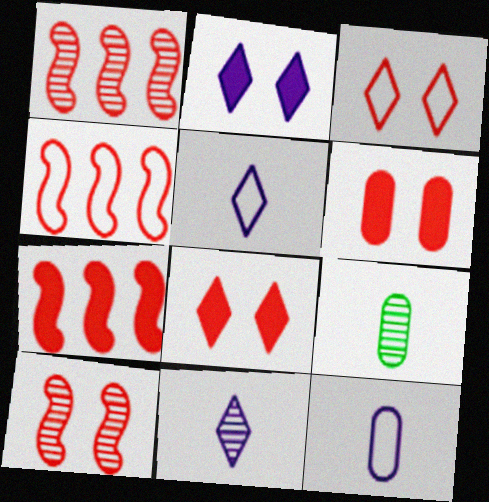[[1, 4, 7], 
[2, 4, 9], 
[3, 6, 10]]